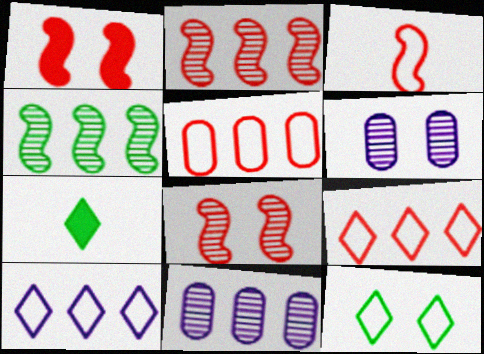[[1, 2, 3], 
[1, 6, 12]]